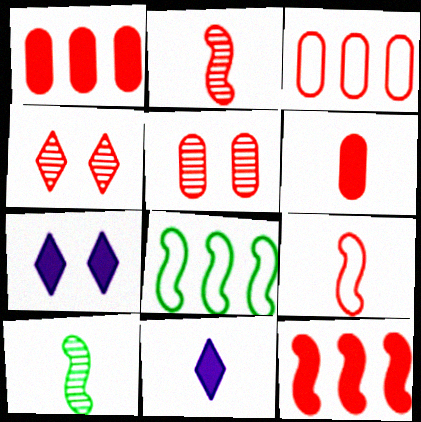[[1, 4, 9], 
[3, 5, 6], 
[3, 7, 10], 
[5, 8, 11]]